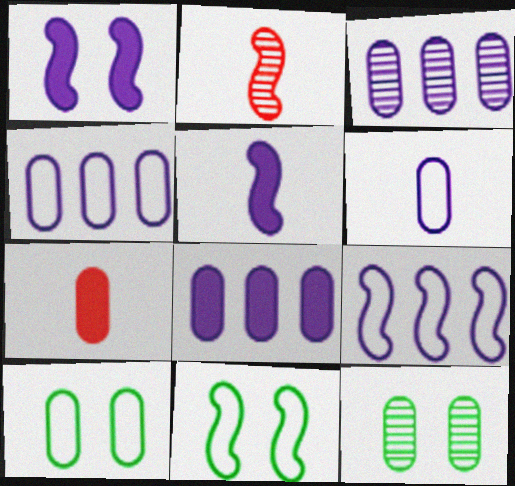[[3, 4, 8], 
[3, 7, 10], 
[4, 7, 12]]